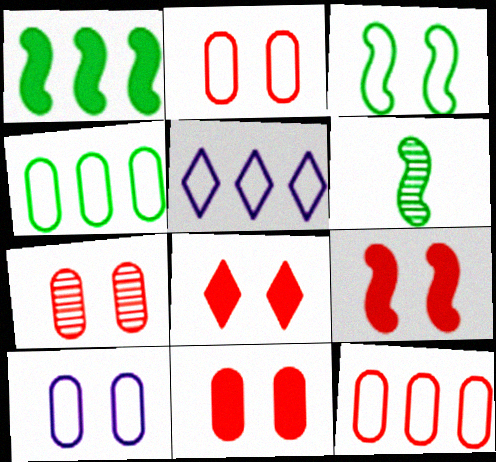[[1, 3, 6], 
[2, 7, 11], 
[5, 6, 11], 
[8, 9, 11]]